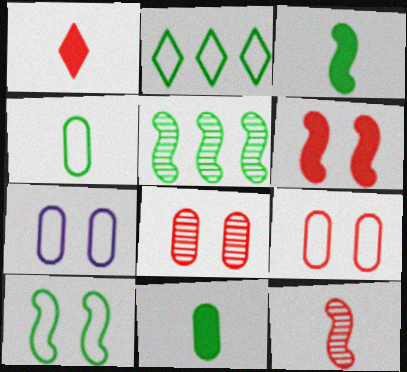[[1, 5, 7], 
[2, 4, 10], 
[3, 5, 10]]